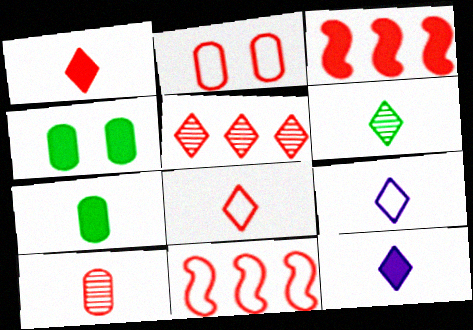[[1, 6, 9], 
[2, 8, 11], 
[3, 4, 12], 
[6, 8, 12]]